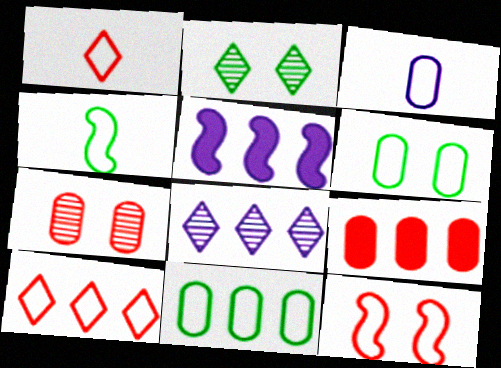[[1, 3, 4]]